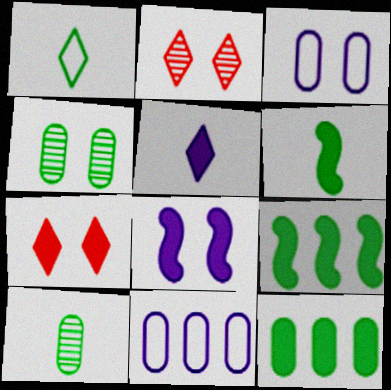[[1, 4, 9], 
[1, 6, 10], 
[2, 6, 11]]